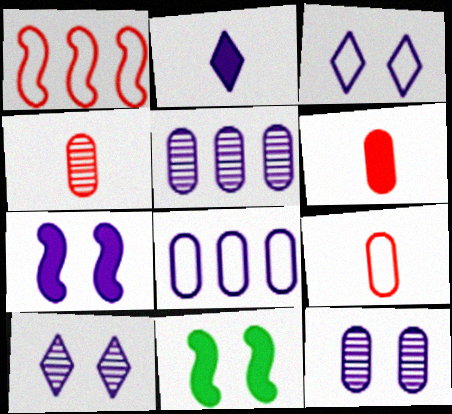[[3, 7, 12], 
[4, 6, 9]]